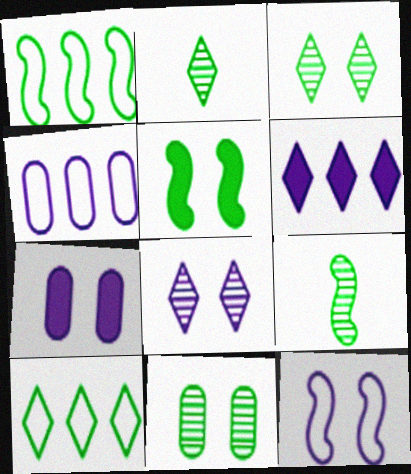[[1, 5, 9], 
[7, 8, 12]]